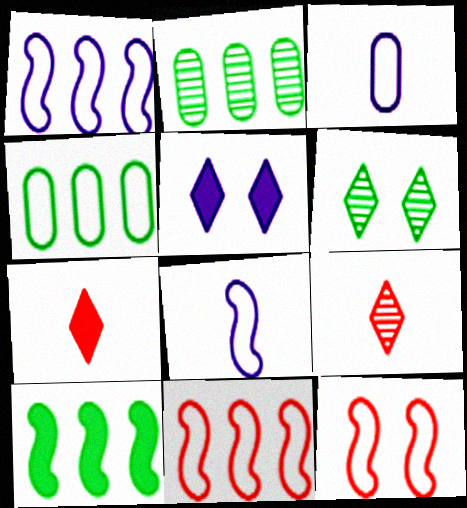[]